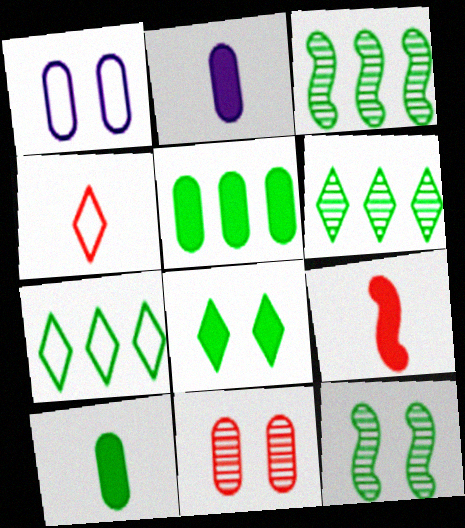[[1, 6, 9], 
[3, 5, 7], 
[7, 10, 12]]